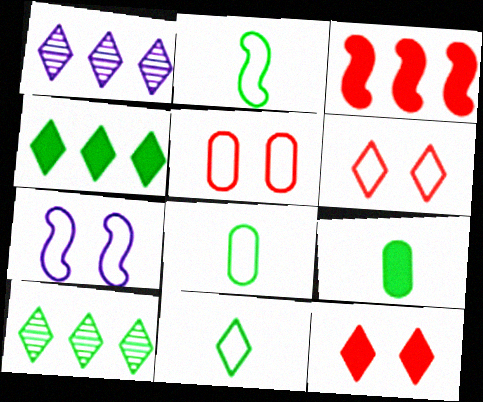[[1, 11, 12], 
[2, 8, 11]]